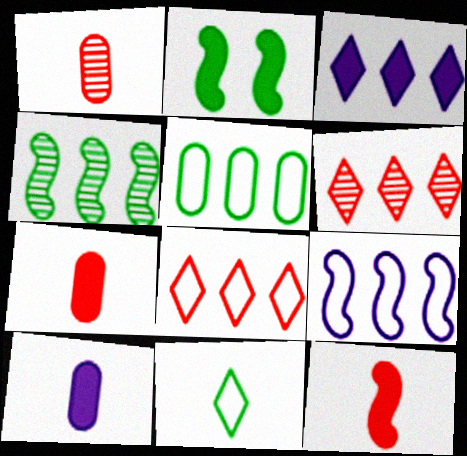[[2, 3, 7], 
[5, 8, 9]]